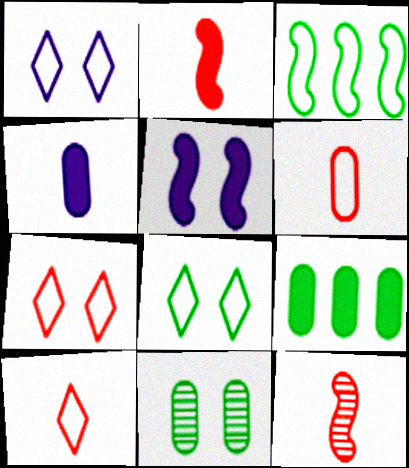[[1, 3, 6], 
[1, 7, 8], 
[1, 9, 12], 
[3, 5, 12], 
[5, 7, 11]]